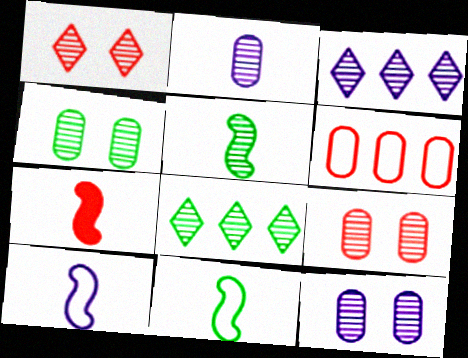[[1, 6, 7], 
[3, 5, 9], 
[4, 5, 8], 
[4, 9, 12], 
[5, 7, 10]]